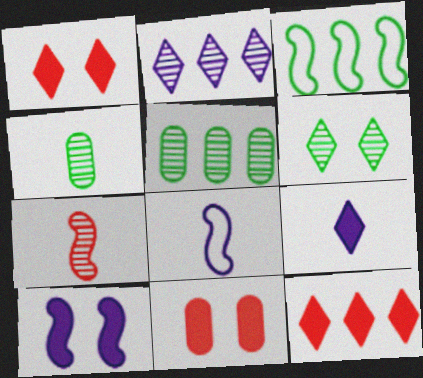[[1, 5, 8], 
[3, 7, 10]]